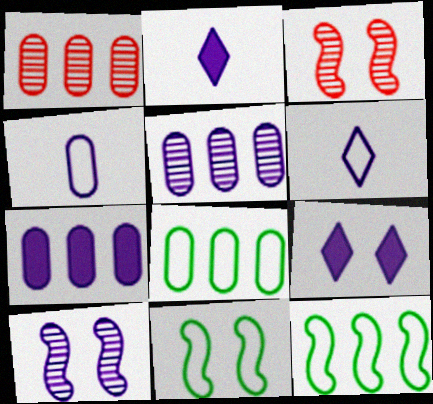[[1, 2, 11], 
[1, 7, 8], 
[2, 3, 8], 
[6, 7, 10]]